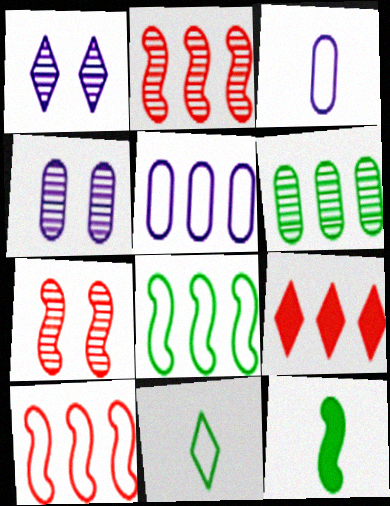[[1, 9, 11]]